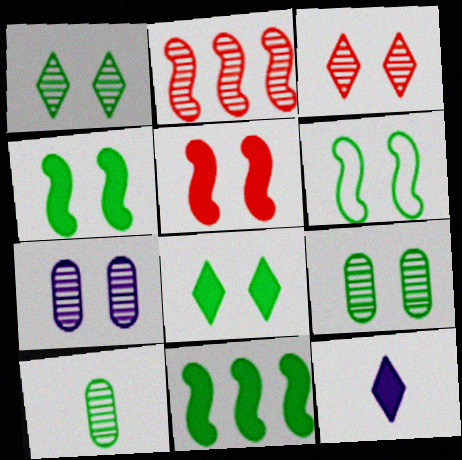[[6, 8, 9]]